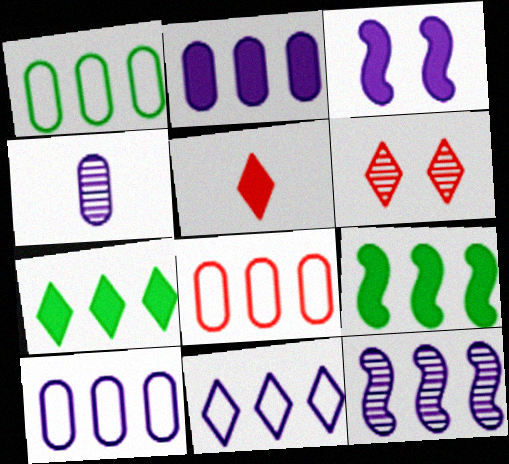[[1, 8, 10], 
[2, 11, 12], 
[3, 4, 11], 
[7, 8, 12]]